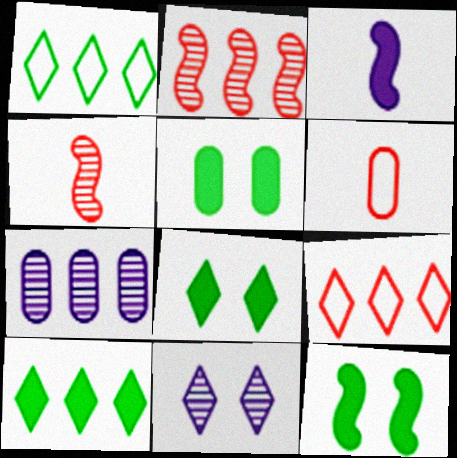[[5, 6, 7], 
[5, 8, 12]]